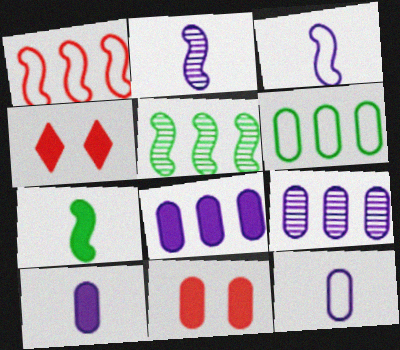[[2, 4, 6], 
[4, 5, 12], 
[4, 7, 8]]